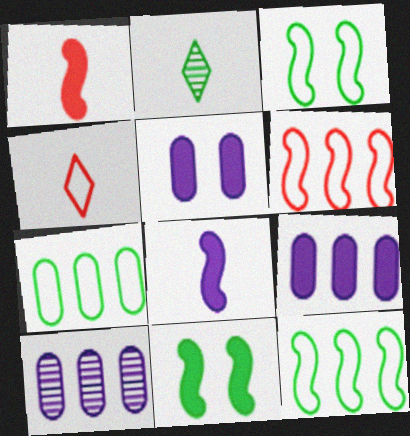[[2, 5, 6], 
[2, 7, 11], 
[4, 10, 11]]